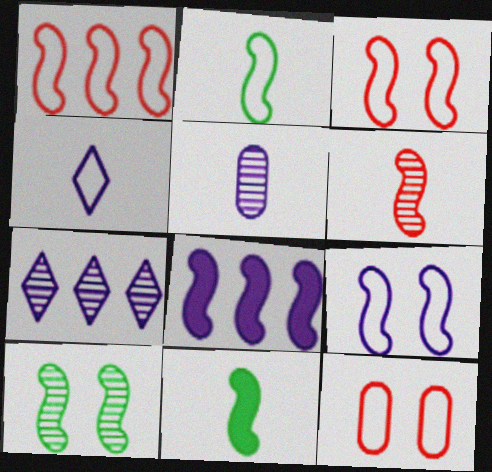[[1, 2, 9], 
[7, 11, 12]]